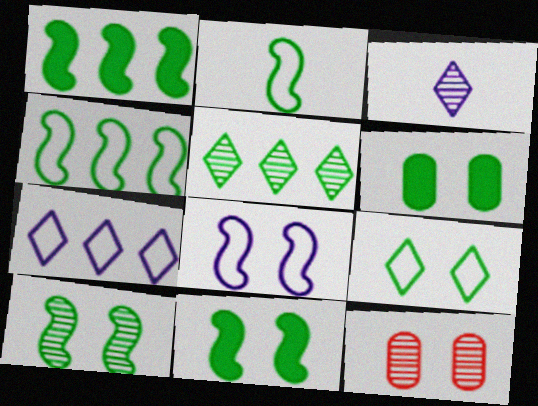[[1, 2, 10], 
[2, 5, 6], 
[6, 9, 10]]